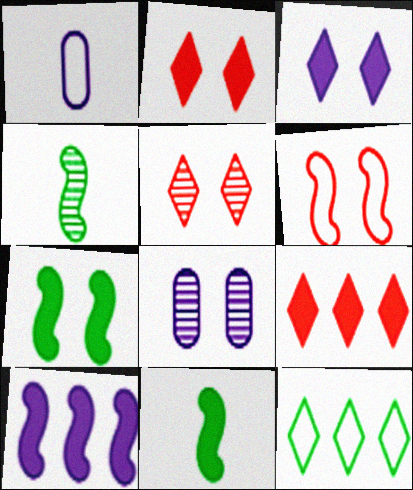[[1, 6, 12], 
[4, 6, 10]]